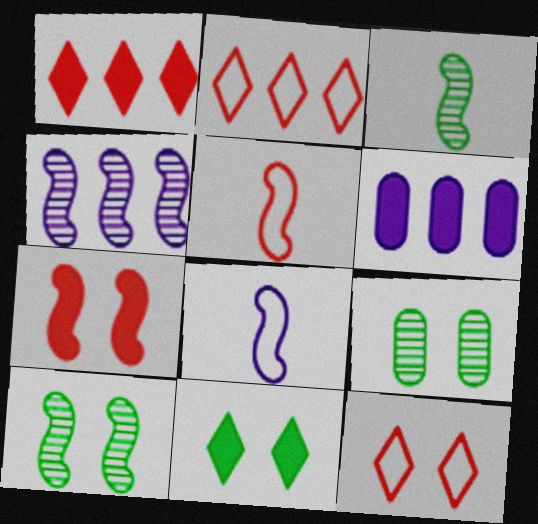[[1, 8, 9], 
[3, 6, 12]]